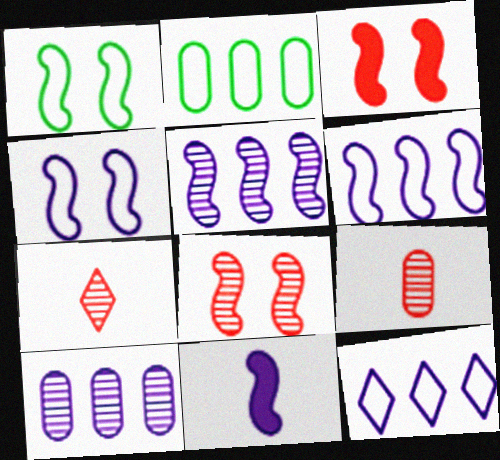[[4, 5, 11]]